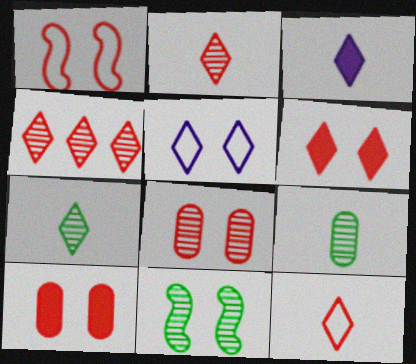[[1, 6, 8], 
[3, 7, 12], 
[4, 6, 12], 
[5, 10, 11]]